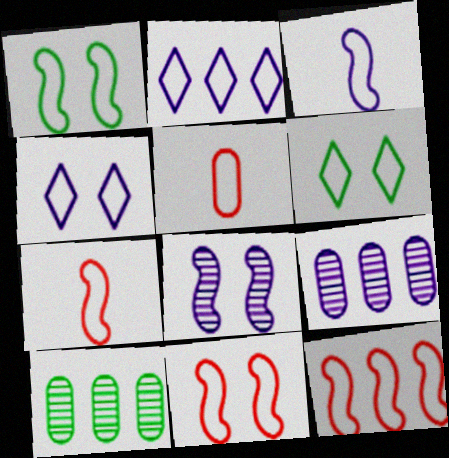[[1, 2, 5], 
[1, 3, 12], 
[7, 11, 12]]